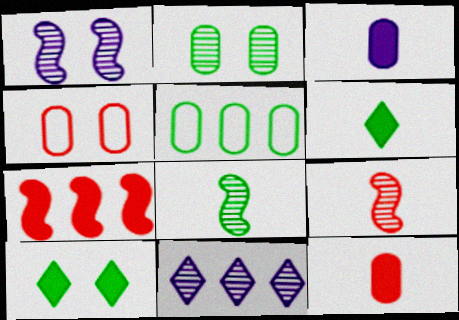[[1, 4, 10], 
[2, 9, 11], 
[3, 7, 10], 
[5, 7, 11], 
[5, 8, 10]]